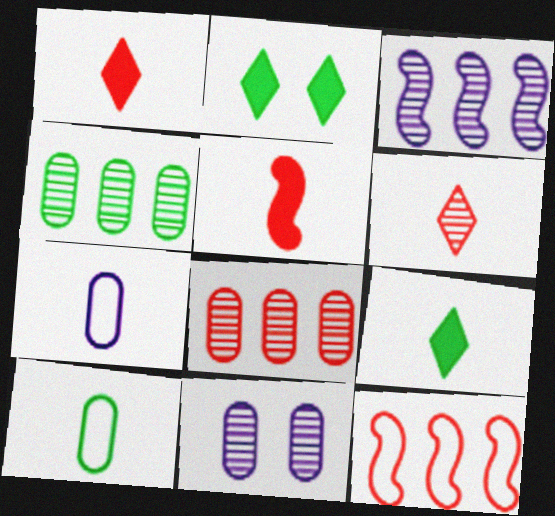[[9, 11, 12]]